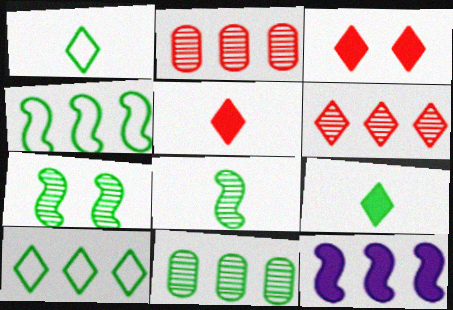[[2, 10, 12]]